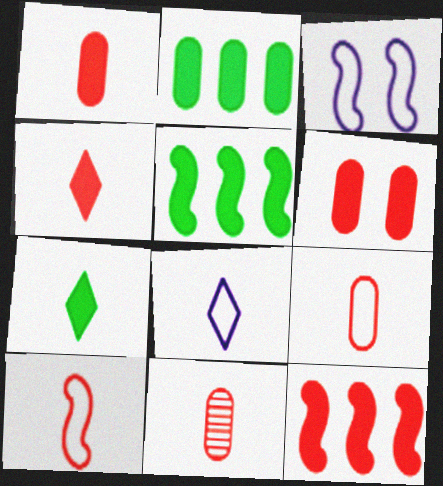[[1, 9, 11], 
[4, 6, 12], 
[4, 10, 11]]